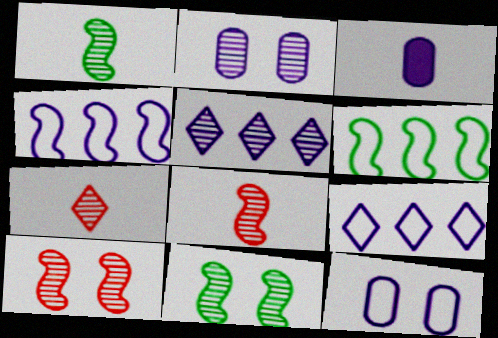[]